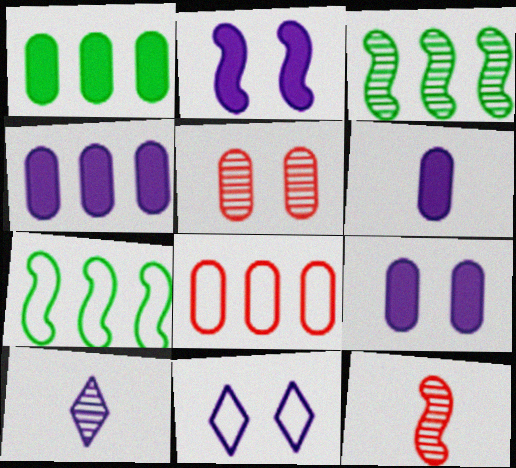[[1, 11, 12], 
[2, 7, 12], 
[3, 5, 10], 
[4, 6, 9]]